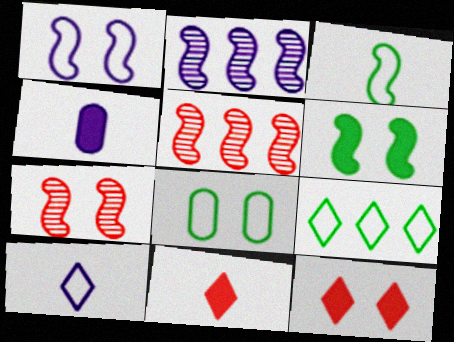[[1, 6, 7], 
[2, 8, 11], 
[3, 8, 9], 
[4, 7, 9]]